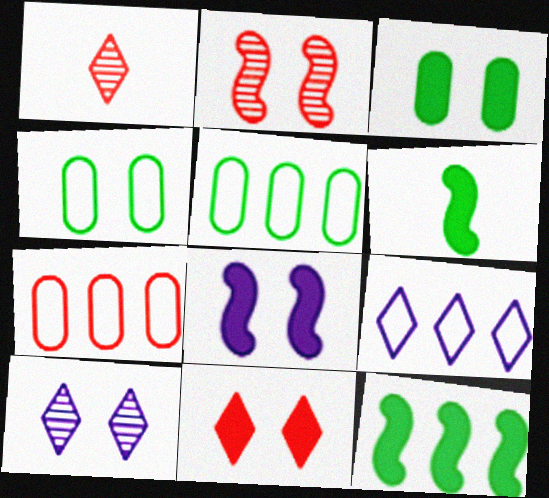[[1, 5, 8], 
[3, 8, 11], 
[6, 7, 10]]